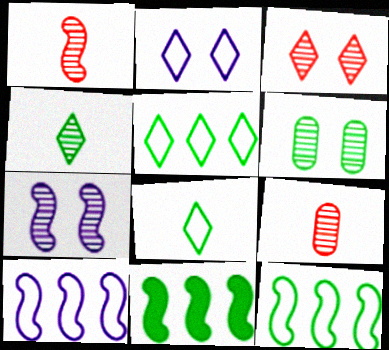[[2, 9, 11], 
[3, 6, 7], 
[6, 8, 11]]